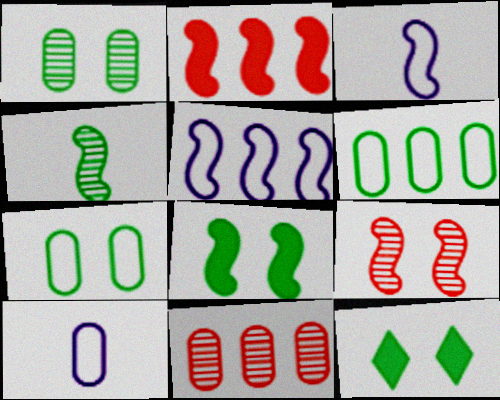[[3, 11, 12], 
[4, 6, 12]]